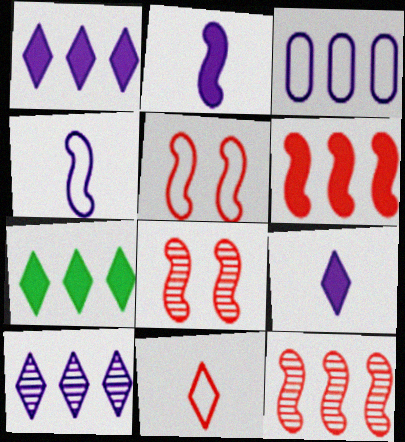[[3, 7, 12]]